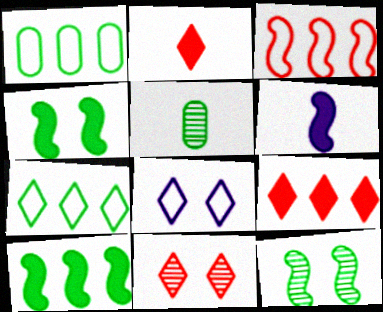[[1, 6, 11], 
[3, 6, 12], 
[4, 5, 7]]